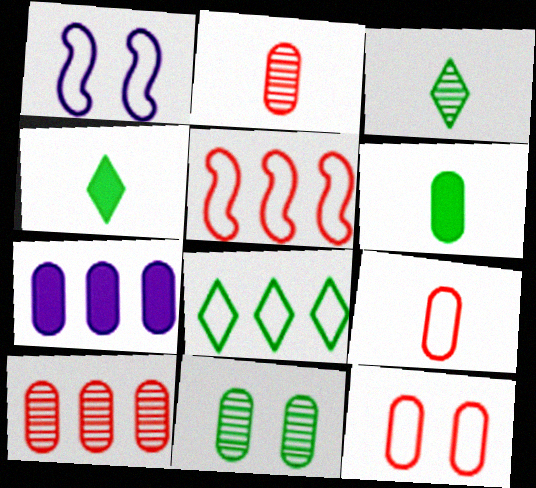[[1, 4, 10], 
[1, 8, 9], 
[7, 9, 11]]